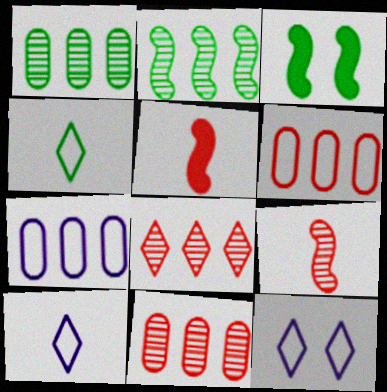[[1, 3, 4], 
[1, 5, 12], 
[3, 10, 11]]